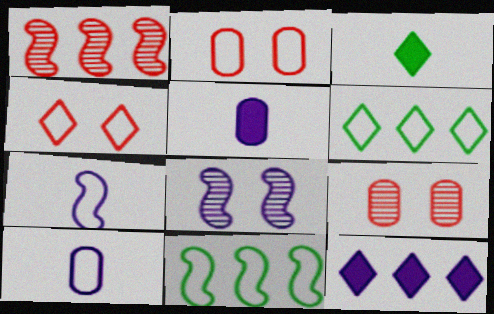[[2, 6, 7], 
[4, 10, 11], 
[8, 10, 12]]